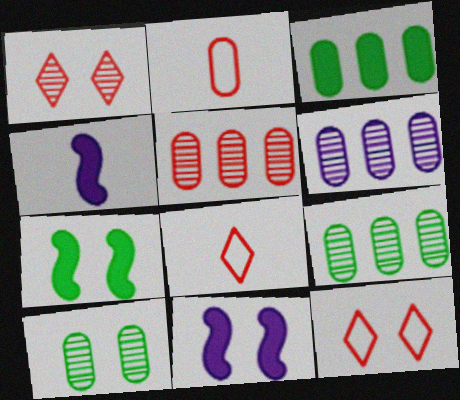[[4, 9, 12], 
[5, 6, 9], 
[6, 7, 8], 
[8, 9, 11], 
[10, 11, 12]]